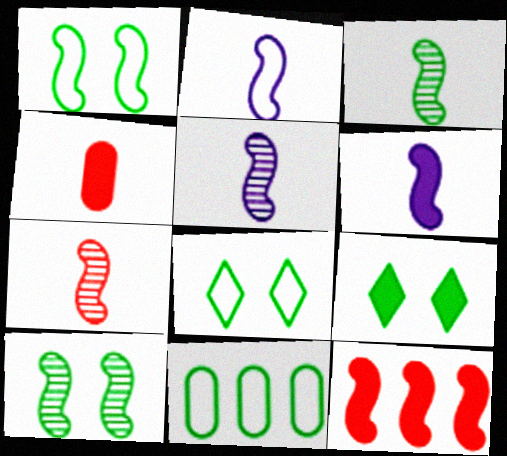[[1, 5, 12], 
[2, 5, 6], 
[2, 10, 12], 
[3, 5, 7], 
[3, 9, 11]]